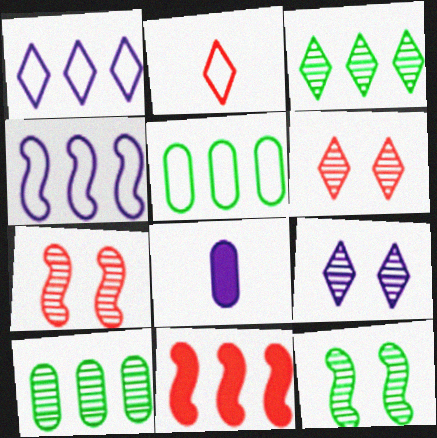[[1, 10, 11], 
[4, 8, 9]]